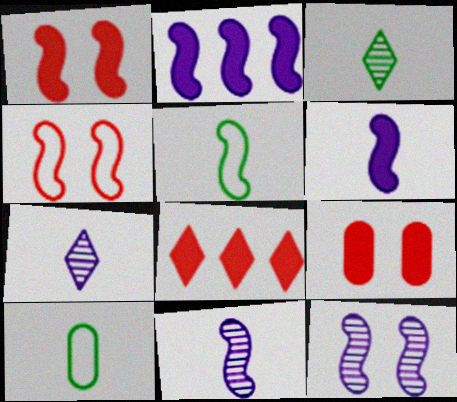[[8, 10, 12]]